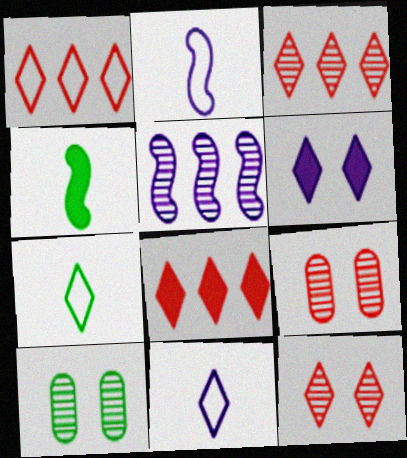[[1, 3, 8], 
[2, 8, 10], 
[3, 6, 7]]